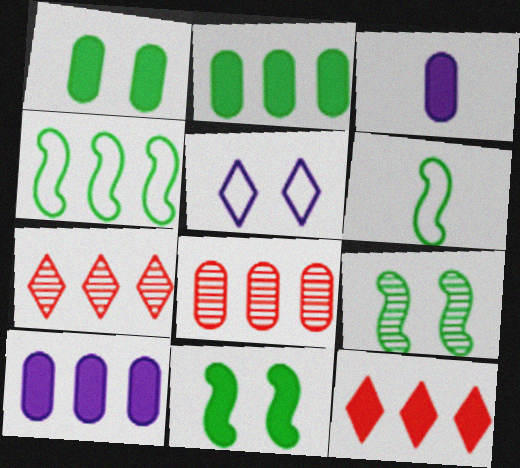[[3, 11, 12], 
[4, 7, 10]]